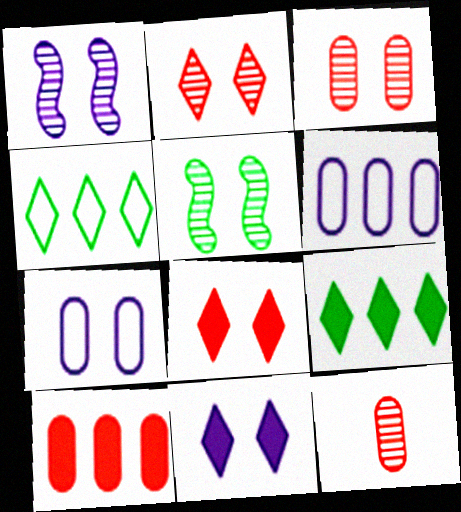[[1, 7, 11], 
[5, 7, 8]]